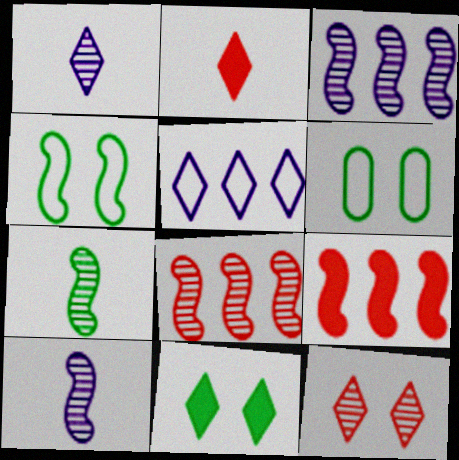[[1, 6, 9], 
[2, 3, 6], 
[4, 9, 10]]